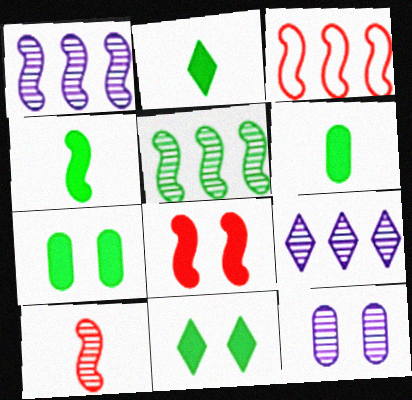[[2, 3, 12], 
[2, 4, 6], 
[3, 8, 10]]